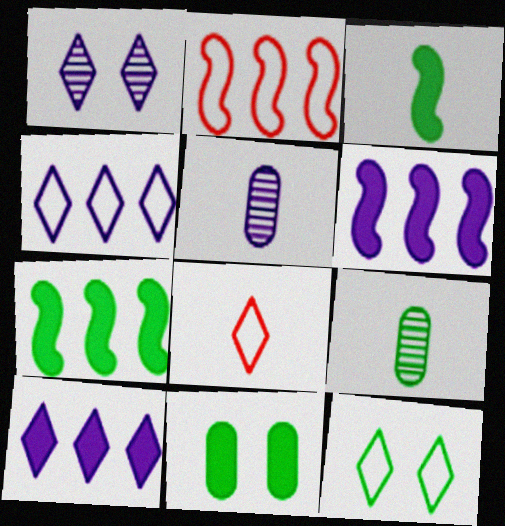[[3, 5, 8], 
[4, 8, 12], 
[7, 9, 12]]